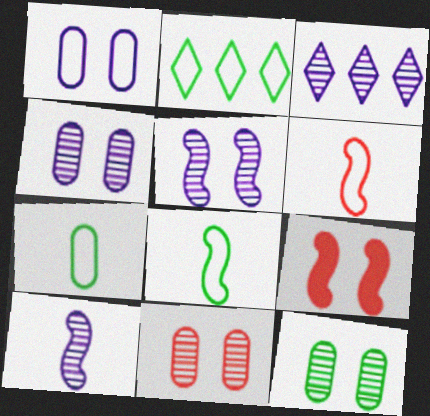[[1, 2, 6], 
[3, 4, 10], 
[3, 7, 9], 
[4, 11, 12]]